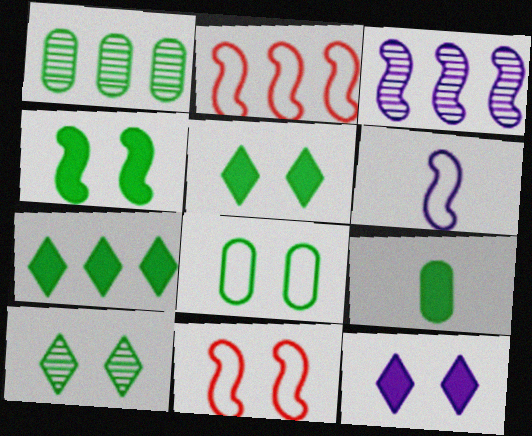[[1, 8, 9], 
[4, 7, 9], 
[4, 8, 10]]